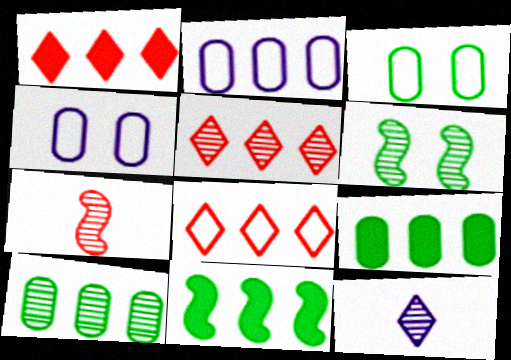[[1, 5, 8], 
[2, 5, 11]]